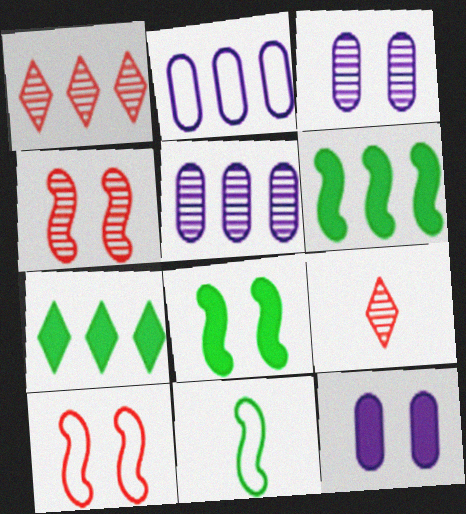[[1, 2, 6], 
[1, 11, 12], 
[2, 8, 9]]